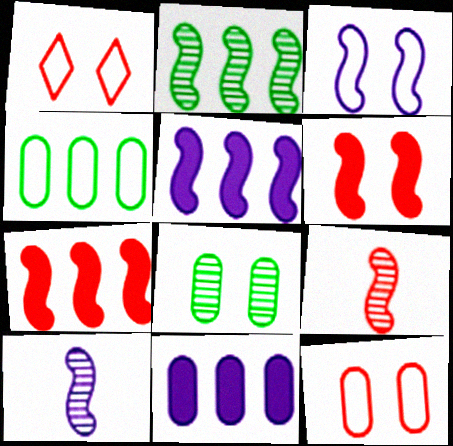[[3, 5, 10]]